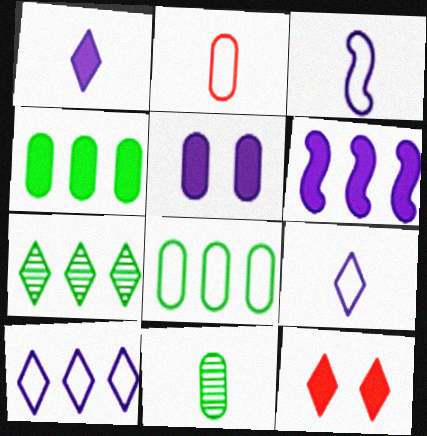[[1, 5, 6], 
[7, 9, 12]]